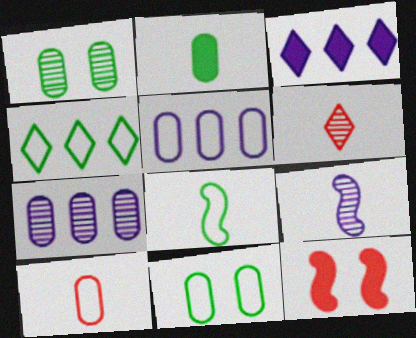[[2, 3, 12], 
[4, 8, 11], 
[5, 10, 11]]